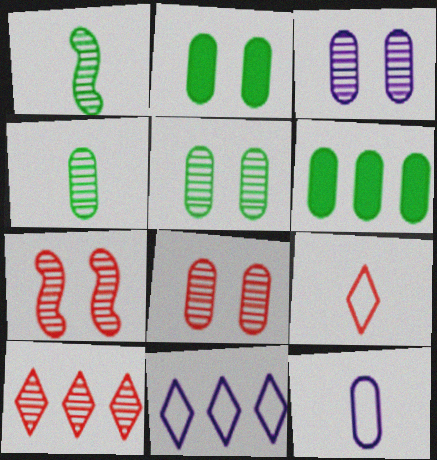[[1, 3, 10], 
[3, 5, 8], 
[6, 8, 12]]